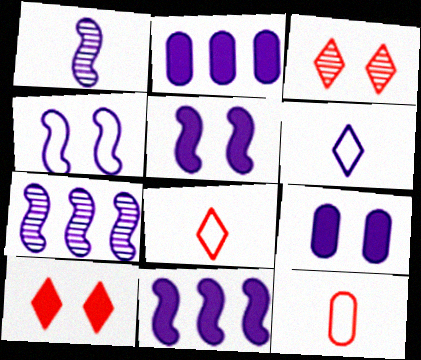[[1, 4, 11], 
[6, 7, 9]]